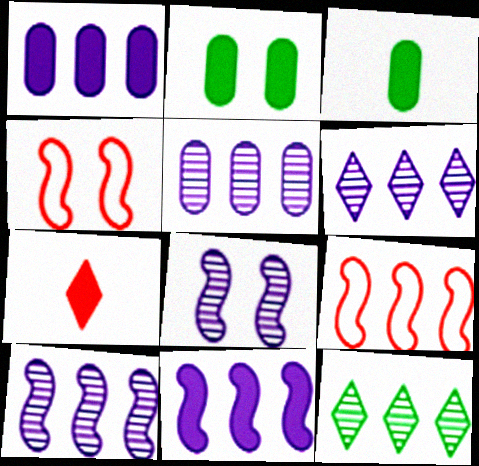[[1, 9, 12], 
[2, 7, 11], 
[3, 4, 6], 
[5, 6, 10]]